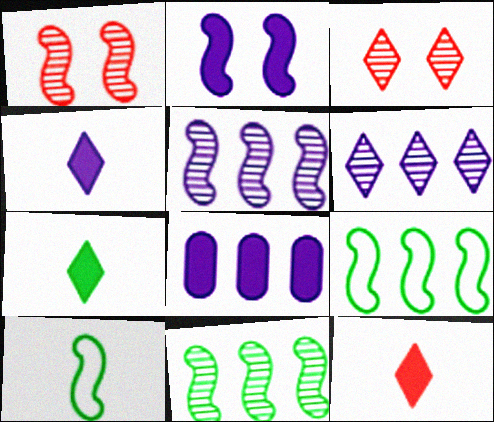[[2, 4, 8], 
[3, 8, 10], 
[4, 7, 12]]